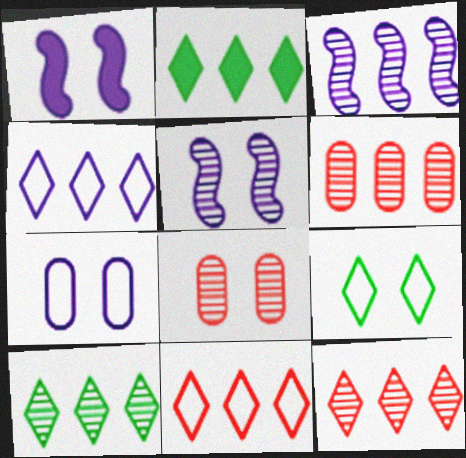[[1, 8, 9], 
[2, 4, 12], 
[3, 6, 10]]